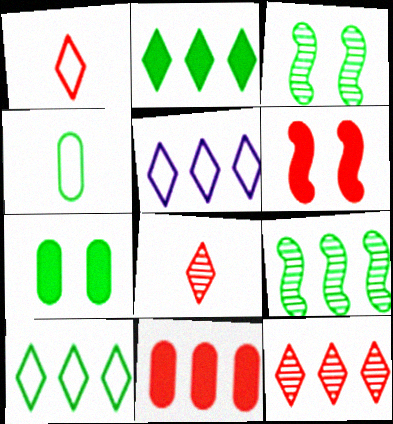[[2, 3, 4], 
[2, 5, 12], 
[5, 9, 11]]